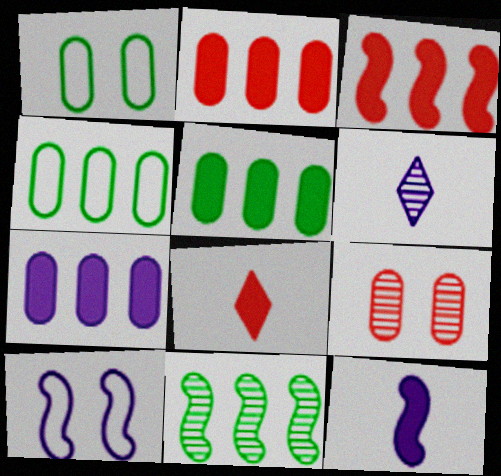[[1, 3, 6], 
[2, 5, 7], 
[6, 7, 10], 
[6, 9, 11]]